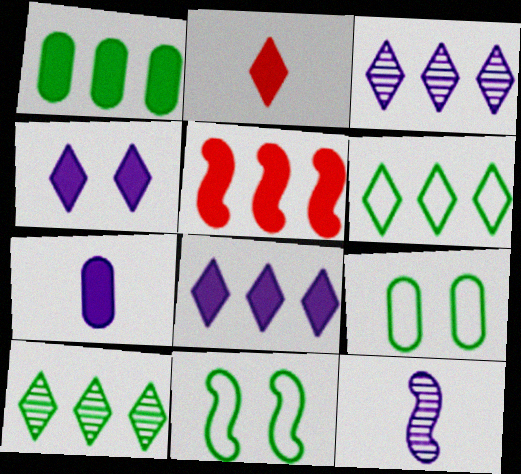[[1, 5, 8], 
[5, 11, 12]]